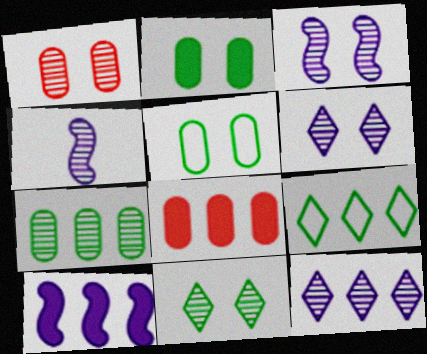[[1, 3, 11]]